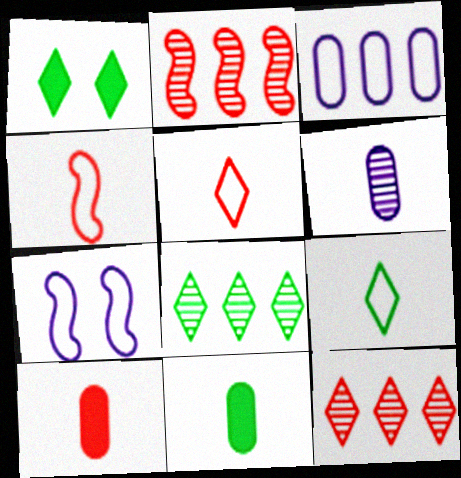[[1, 8, 9], 
[7, 8, 10], 
[7, 11, 12]]